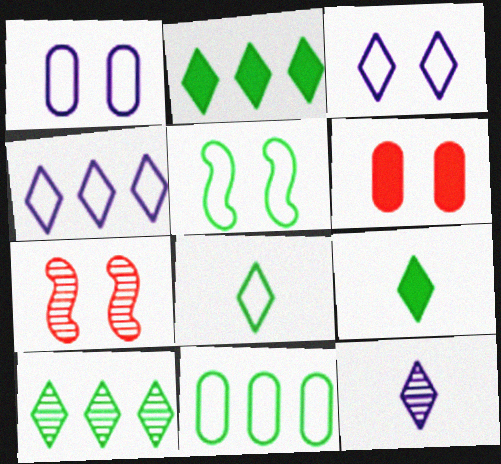[[5, 8, 11]]